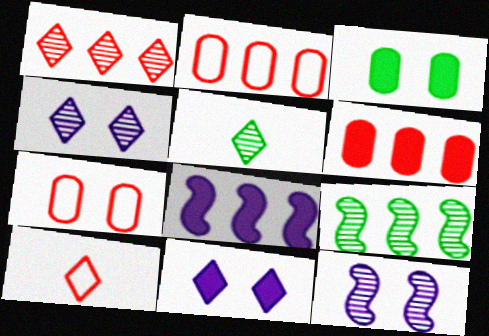[[1, 4, 5], 
[5, 7, 8]]